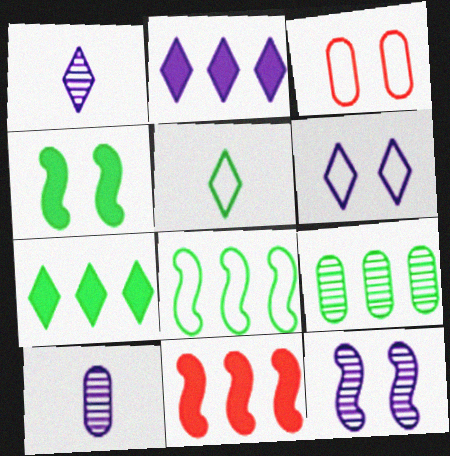[[1, 2, 6], 
[4, 5, 9], 
[7, 8, 9]]